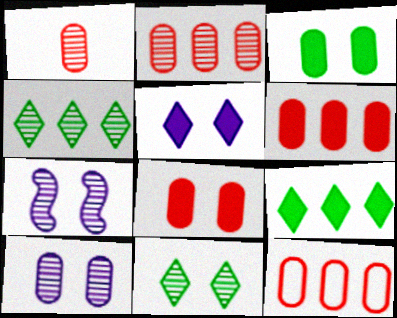[[1, 4, 7], 
[1, 8, 12], 
[2, 6, 12]]